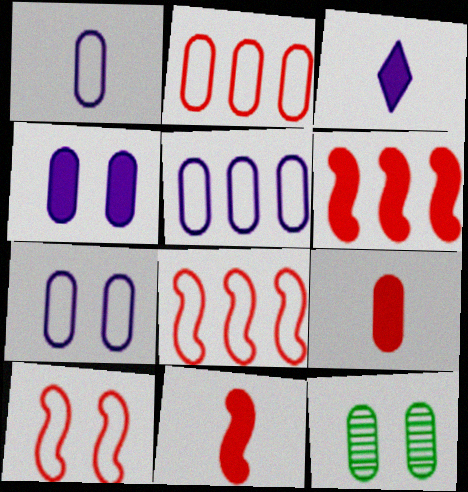[[1, 5, 7], 
[3, 8, 12], 
[5, 9, 12]]